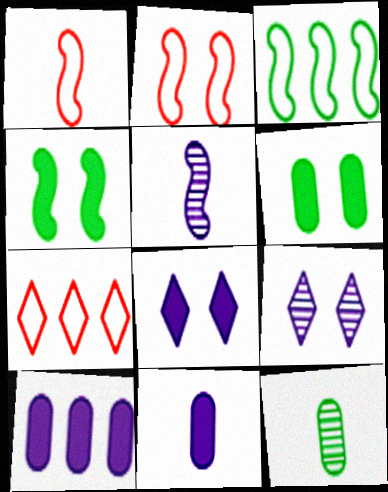[[2, 6, 9], 
[5, 6, 7]]